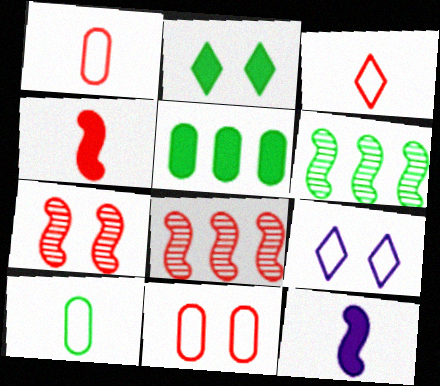[[2, 6, 10]]